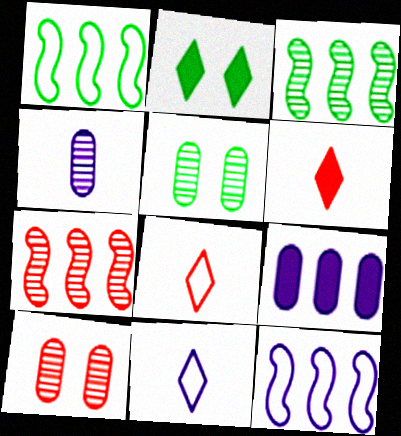[[5, 6, 12]]